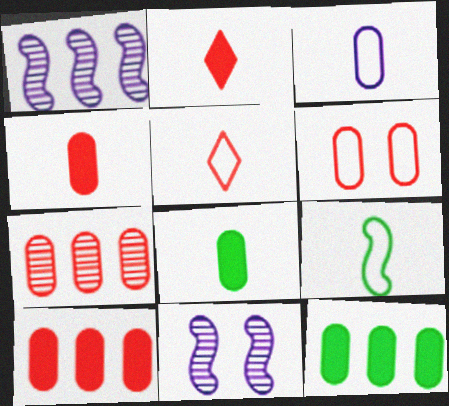[[3, 5, 9], 
[4, 6, 7], 
[5, 11, 12]]